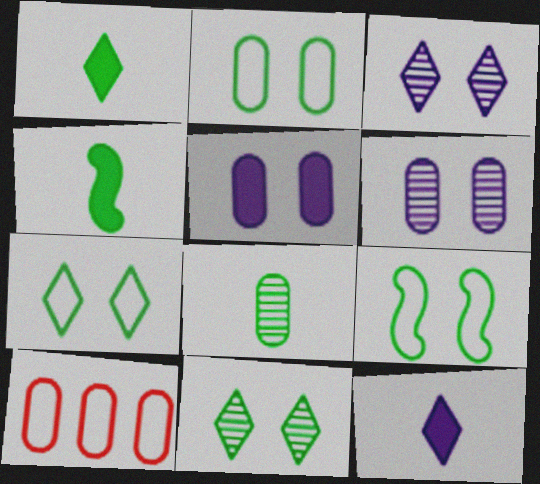[[2, 7, 9], 
[3, 4, 10], 
[5, 8, 10]]